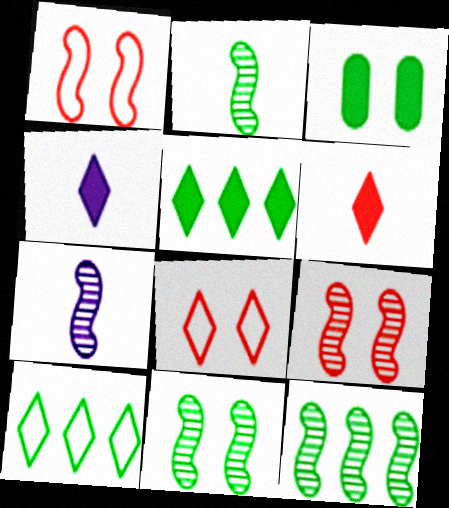[[2, 3, 10], 
[2, 11, 12], 
[7, 9, 12]]